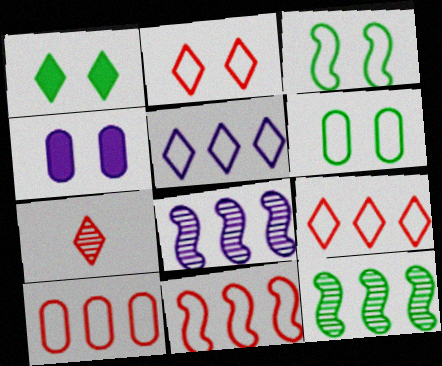[[1, 5, 7], 
[9, 10, 11]]